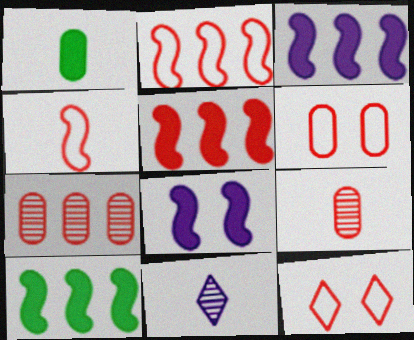[[1, 4, 11], 
[3, 5, 10], 
[5, 9, 12], 
[6, 10, 11]]